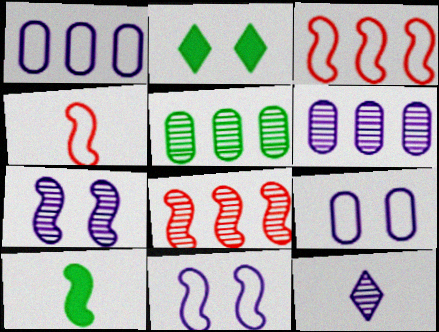[[2, 4, 6], 
[3, 7, 10], 
[6, 7, 12], 
[8, 10, 11]]